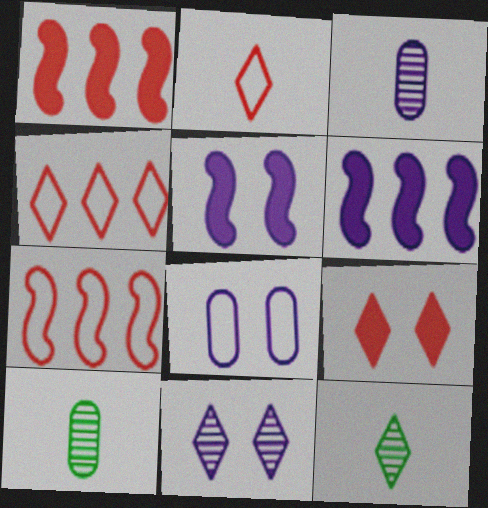[[1, 8, 12], 
[4, 5, 10], 
[5, 8, 11]]